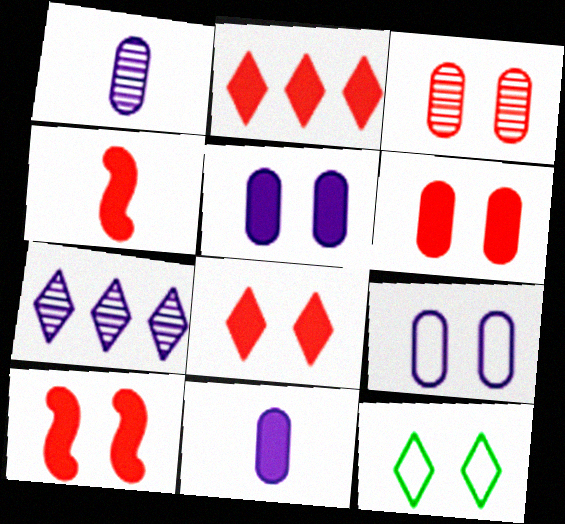[[2, 4, 6], 
[6, 8, 10]]